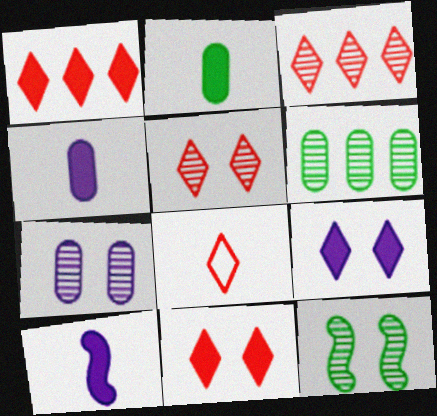[[1, 5, 8], 
[3, 8, 11], 
[5, 7, 12]]